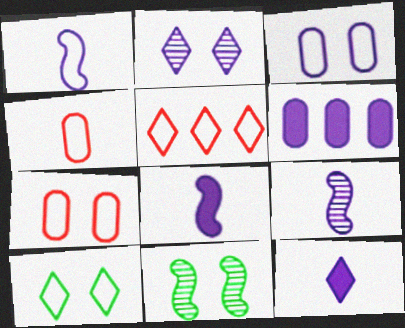[[1, 2, 6], 
[1, 8, 9]]